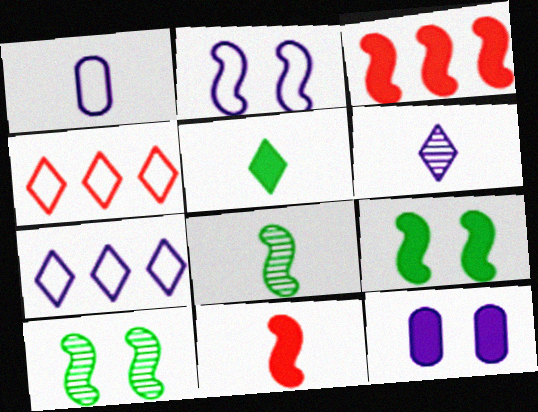[[1, 2, 7], 
[2, 3, 8], 
[3, 5, 12], 
[4, 8, 12]]